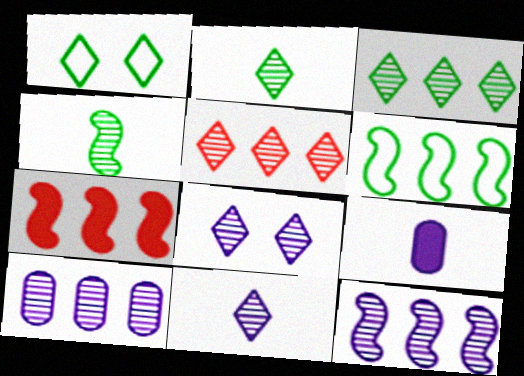[[2, 5, 8], 
[6, 7, 12]]